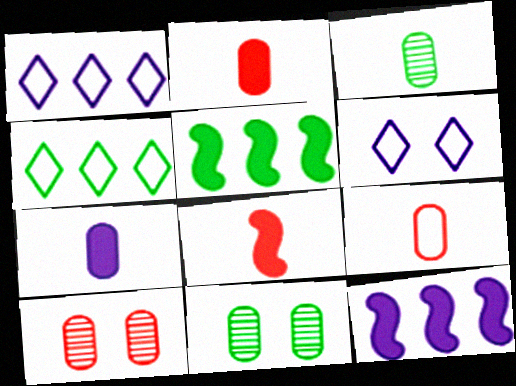[[1, 8, 11], 
[3, 7, 9]]